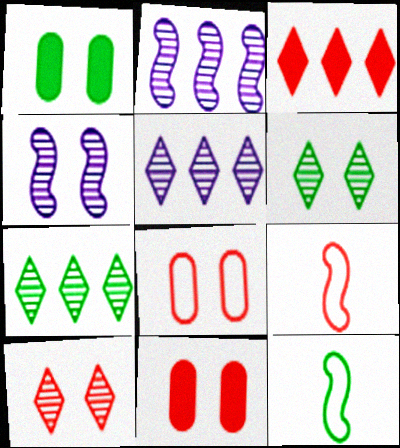[[1, 5, 9], 
[1, 7, 12], 
[5, 11, 12]]